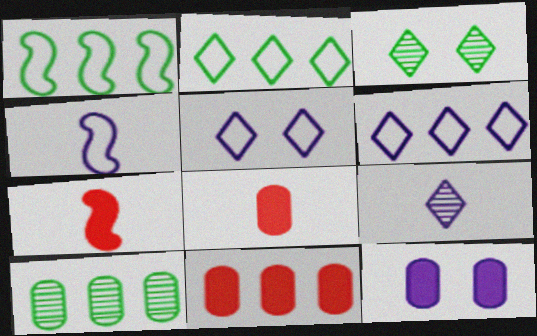[[3, 4, 11], 
[5, 7, 10]]